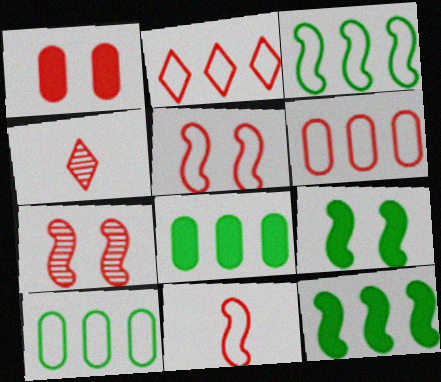[]